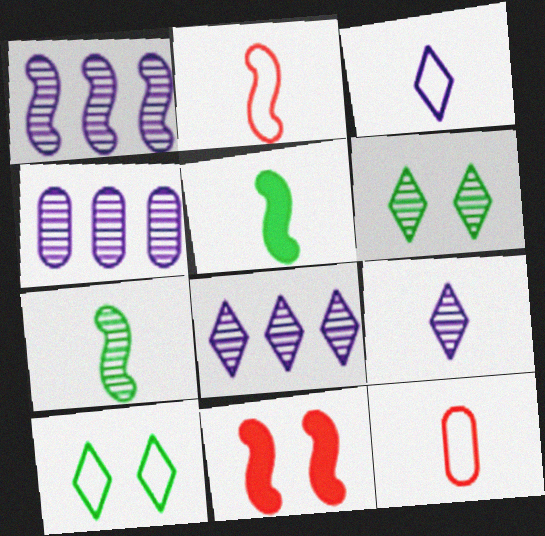[[1, 4, 8], 
[5, 9, 12]]